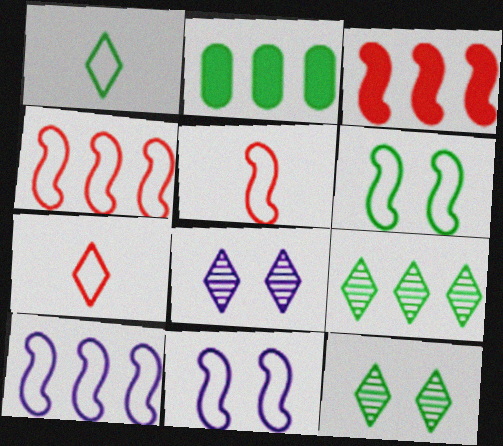[[2, 5, 8], 
[5, 6, 10]]